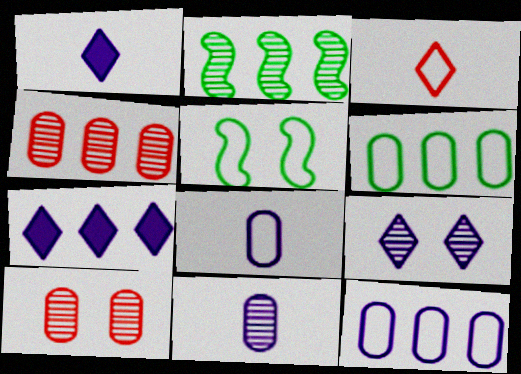[[1, 4, 5], 
[3, 5, 12]]